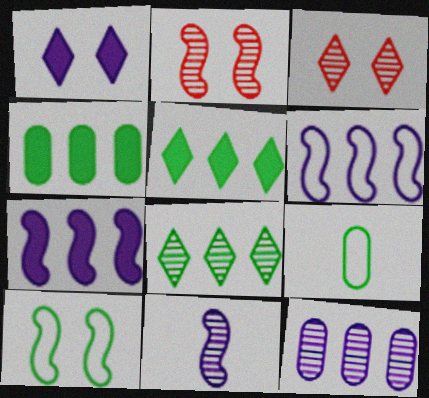[[3, 7, 9]]